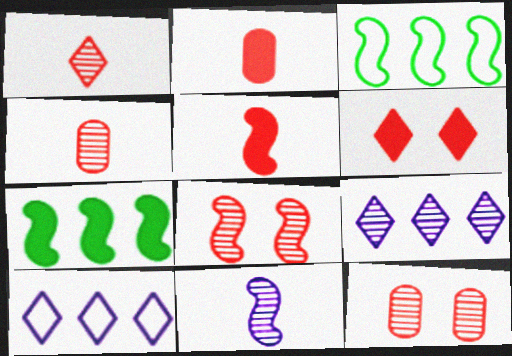[]